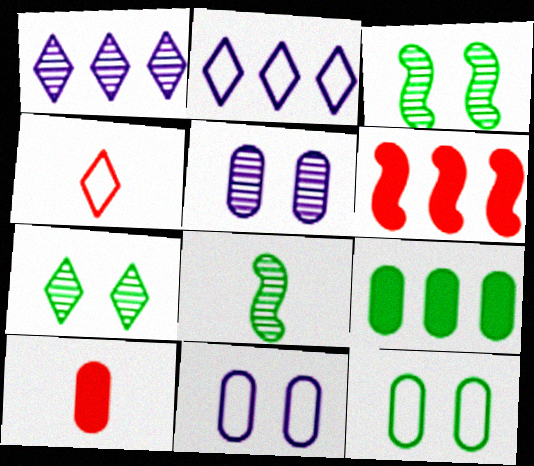[[2, 3, 10]]